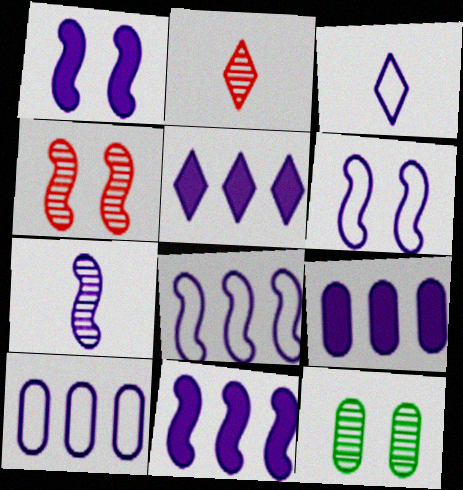[[1, 7, 8], 
[3, 6, 10], 
[5, 9, 11], 
[6, 7, 11]]